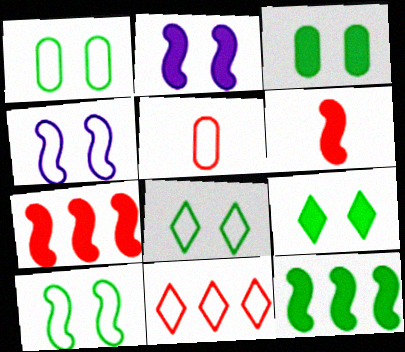[[1, 8, 10], 
[2, 6, 12]]